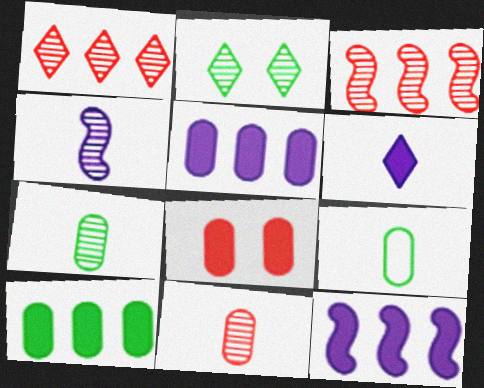[]